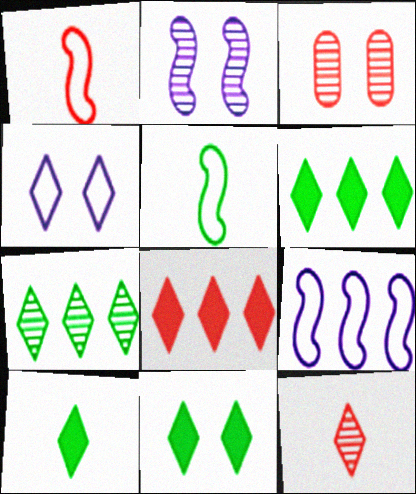[[1, 3, 8], 
[3, 9, 10], 
[4, 6, 12], 
[6, 10, 11]]